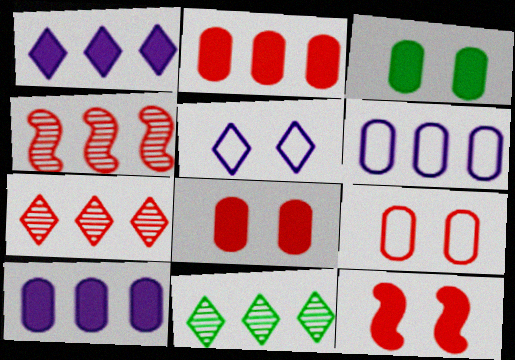[]